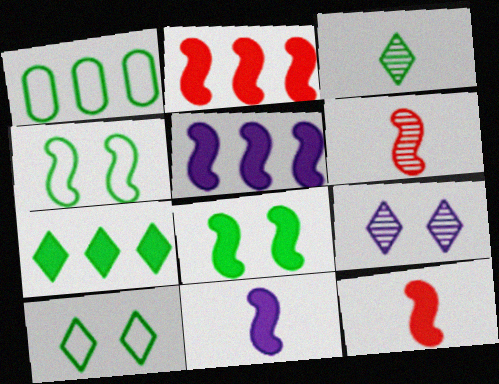[[1, 3, 8], 
[1, 9, 12], 
[2, 8, 11], 
[3, 7, 10], 
[4, 5, 6], 
[5, 8, 12]]